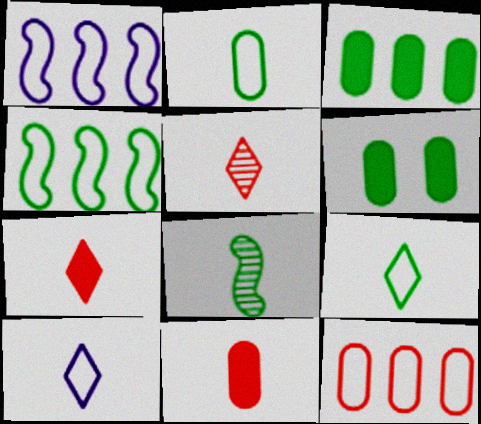[[1, 5, 6], 
[8, 10, 11]]